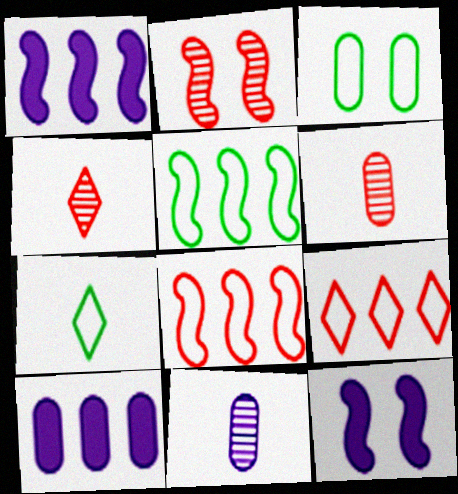[[1, 3, 4], 
[2, 7, 10], 
[3, 5, 7], 
[3, 6, 10]]